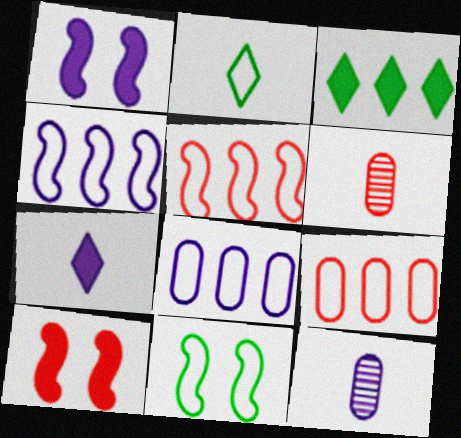[]